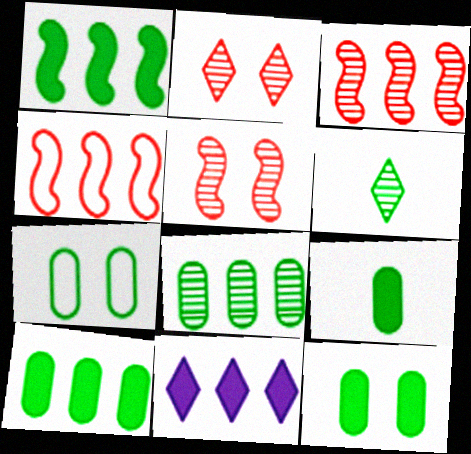[[1, 6, 7], 
[4, 8, 11], 
[7, 8, 9], 
[9, 10, 12]]